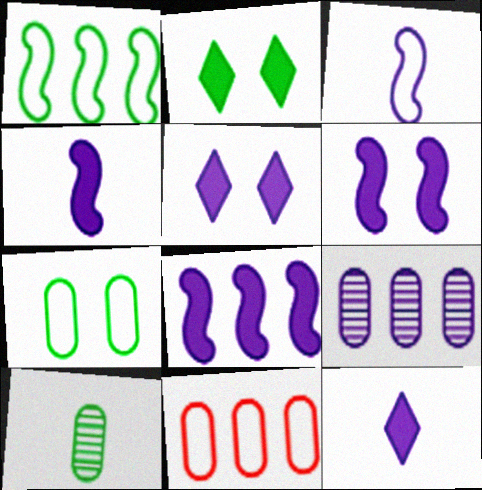[[1, 2, 10], 
[3, 5, 9], 
[4, 6, 8]]